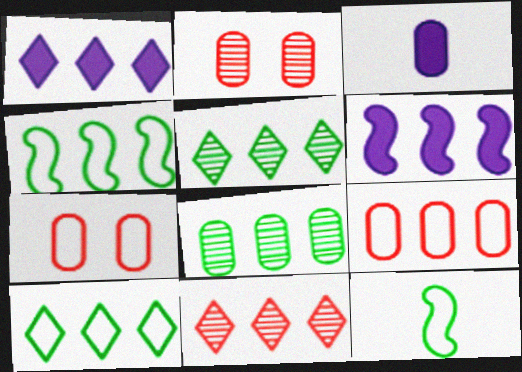[[1, 2, 12], 
[1, 10, 11], 
[3, 7, 8], 
[5, 6, 9]]